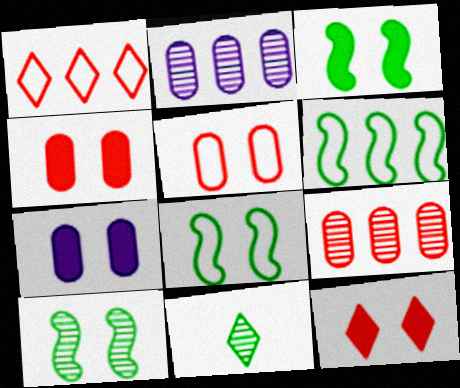[[3, 7, 12], 
[3, 8, 10]]